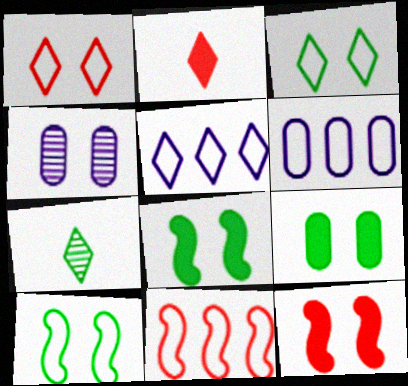[[1, 4, 8], 
[3, 4, 12], 
[6, 7, 12]]